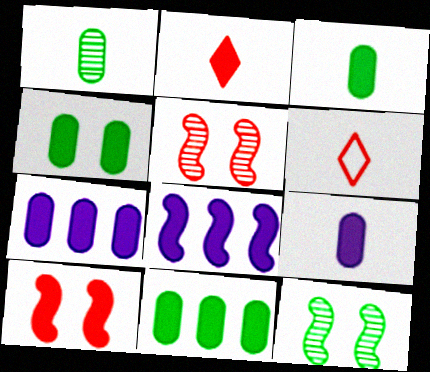[[2, 4, 8], 
[3, 4, 11], 
[6, 7, 12]]